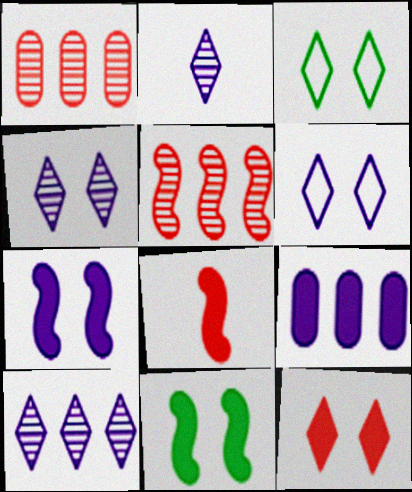[[2, 4, 10], 
[3, 4, 12]]